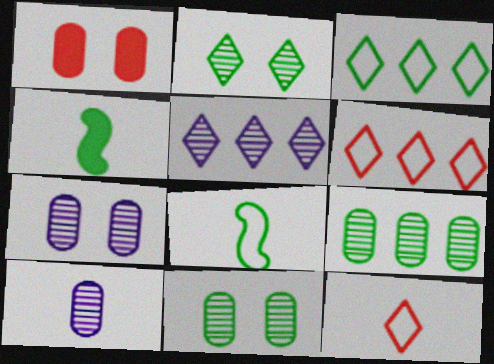[[1, 5, 8], 
[3, 4, 11], 
[4, 6, 7], 
[4, 10, 12]]